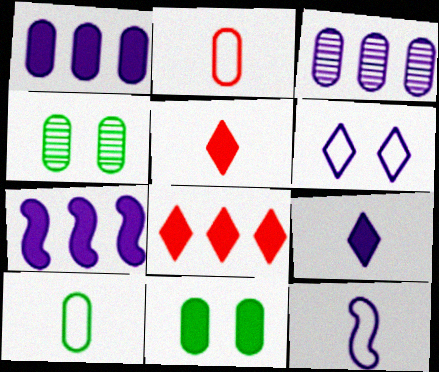[[1, 2, 4], 
[2, 3, 11], 
[4, 8, 12], 
[5, 7, 11]]